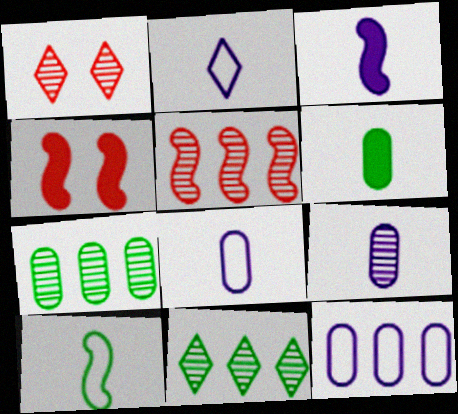[[2, 3, 9], 
[2, 4, 7], 
[4, 8, 11]]